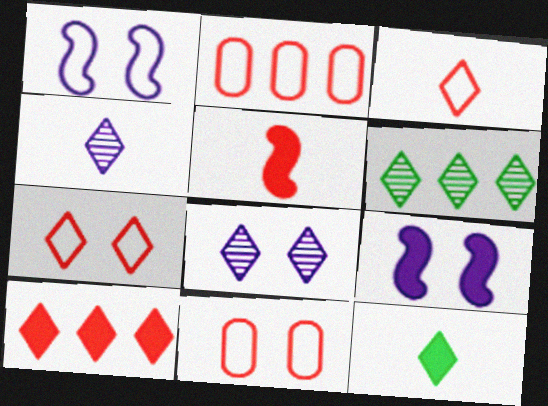[[3, 4, 12]]